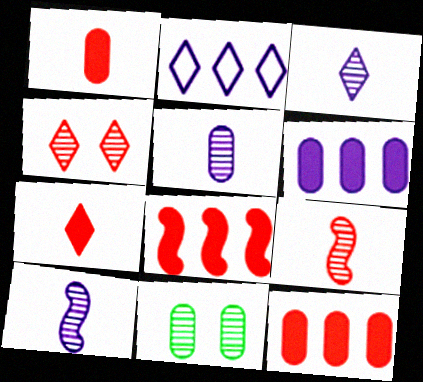[[3, 5, 10]]